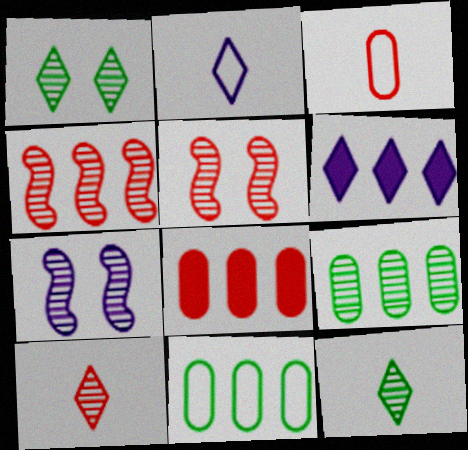[[4, 6, 11], 
[7, 9, 10]]